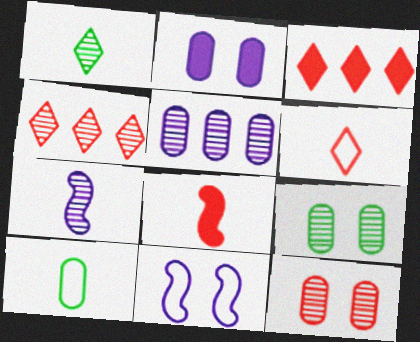[[4, 7, 9]]